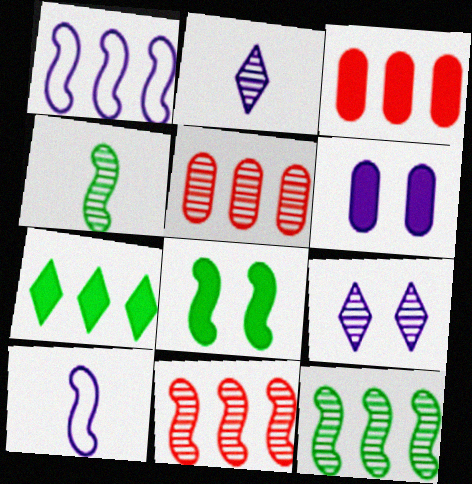[[1, 2, 6], 
[1, 5, 7], 
[4, 5, 9], 
[8, 10, 11]]